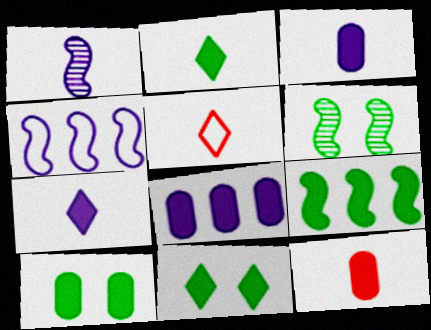[[2, 9, 10], 
[5, 6, 8], 
[8, 10, 12]]